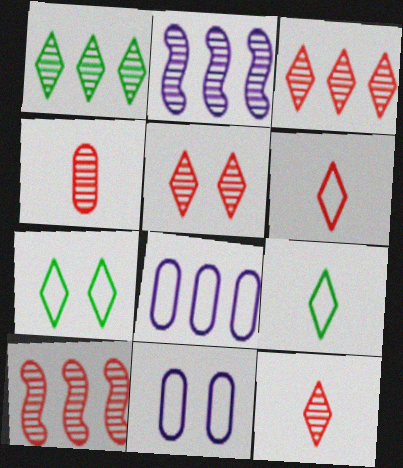[[3, 5, 12], 
[4, 5, 10]]